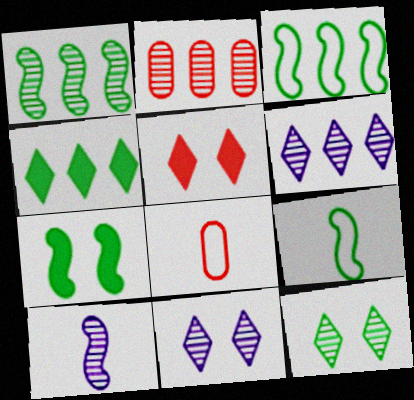[[1, 2, 6], 
[1, 7, 9], 
[2, 10, 12], 
[6, 7, 8]]